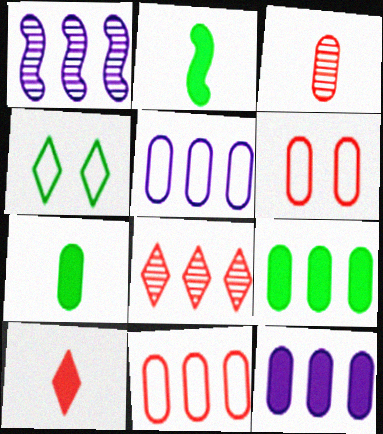[]